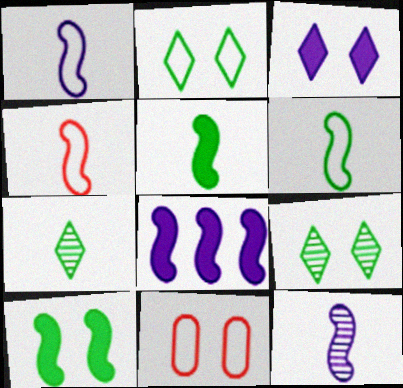[[1, 4, 6], 
[4, 5, 12], 
[7, 8, 11]]